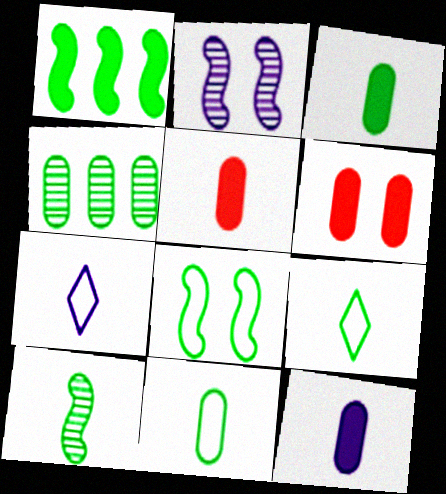[[1, 8, 10], 
[3, 5, 12], 
[3, 9, 10], 
[5, 7, 10]]